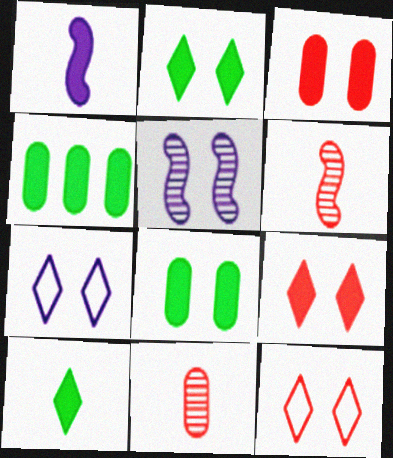[[1, 4, 9], 
[4, 6, 7], 
[5, 8, 12]]